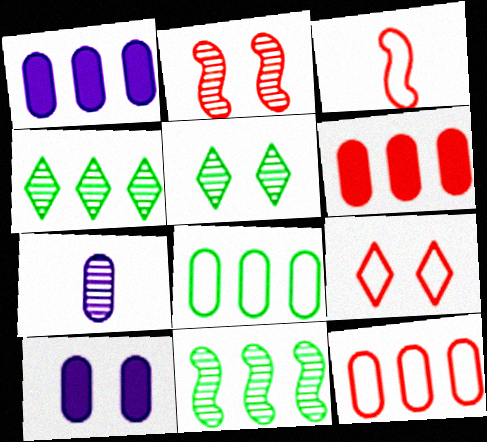[[1, 3, 5], 
[2, 4, 7], 
[3, 4, 10], 
[3, 9, 12]]